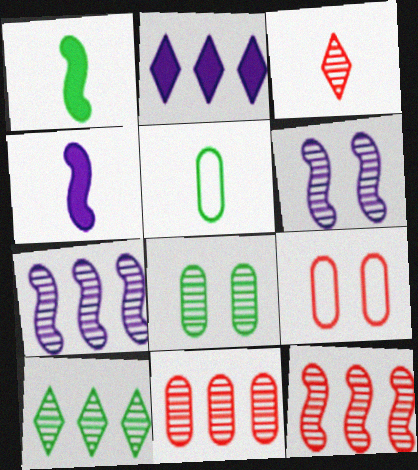[[3, 4, 5], 
[3, 7, 8], 
[4, 9, 10], 
[7, 10, 11]]